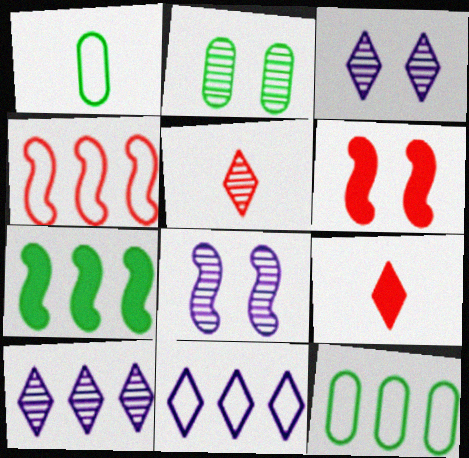[[1, 6, 10], 
[4, 11, 12], 
[8, 9, 12]]